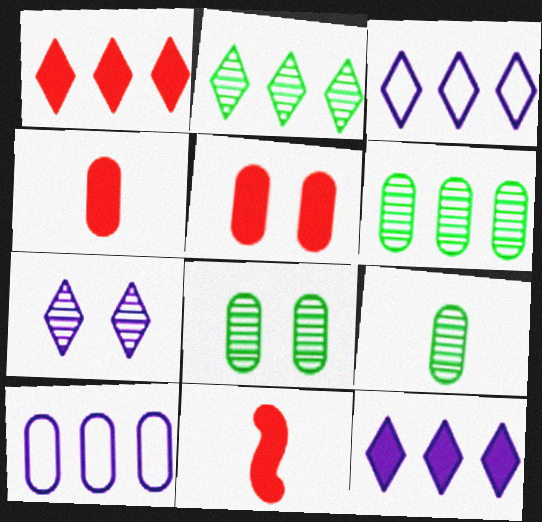[[1, 2, 3], 
[1, 5, 11], 
[3, 8, 11], 
[4, 8, 10], 
[5, 9, 10], 
[6, 8, 9]]